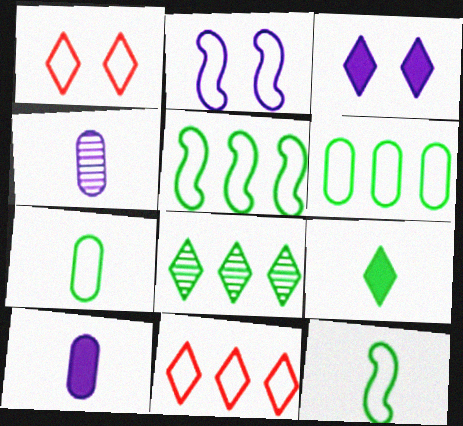[[2, 7, 11]]